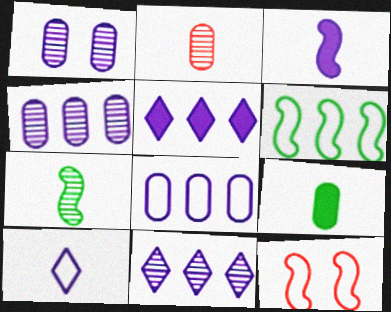[[9, 11, 12]]